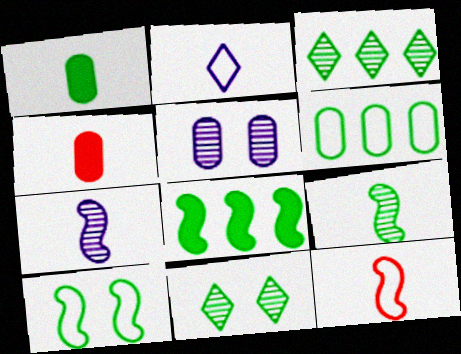[[1, 3, 10], 
[2, 4, 9], 
[3, 6, 8], 
[4, 5, 6], 
[8, 9, 10]]